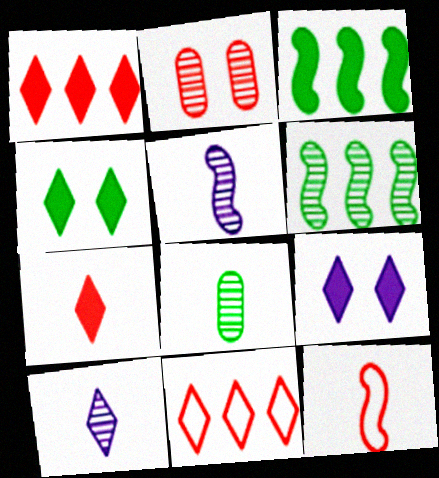[[1, 2, 12], 
[2, 6, 10], 
[4, 10, 11]]